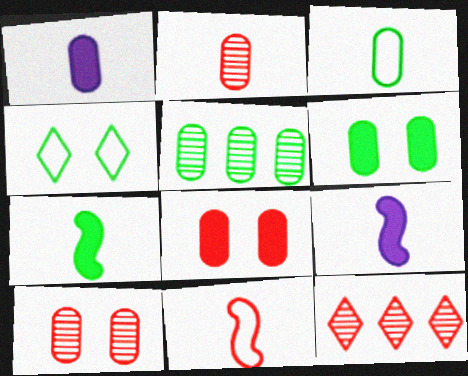[[1, 2, 3], 
[3, 5, 6], 
[4, 5, 7], 
[8, 11, 12]]